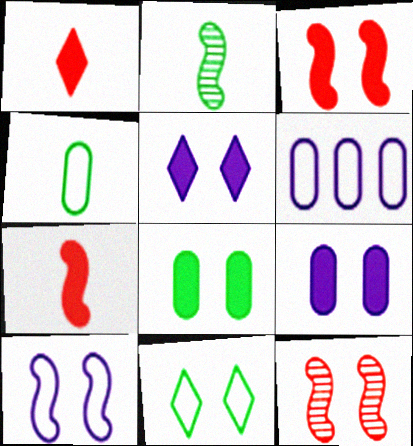[[3, 5, 8], 
[9, 11, 12]]